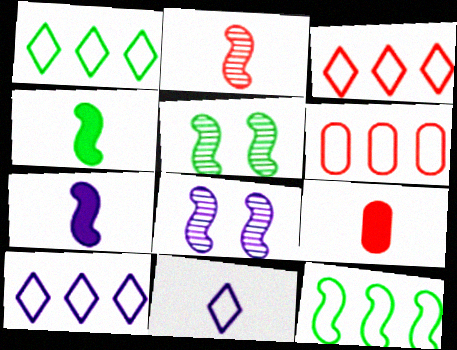[[1, 3, 10], 
[1, 8, 9], 
[4, 5, 12], 
[5, 9, 10], 
[6, 10, 12]]